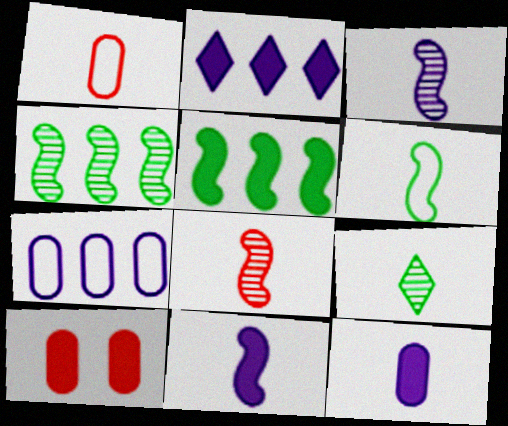[[1, 9, 11], 
[6, 8, 11]]